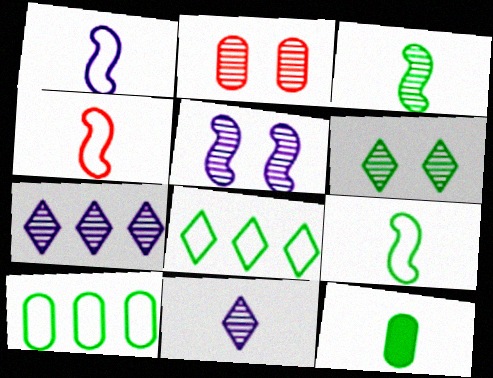[[1, 4, 9], 
[2, 3, 7], 
[2, 5, 6], 
[4, 11, 12]]